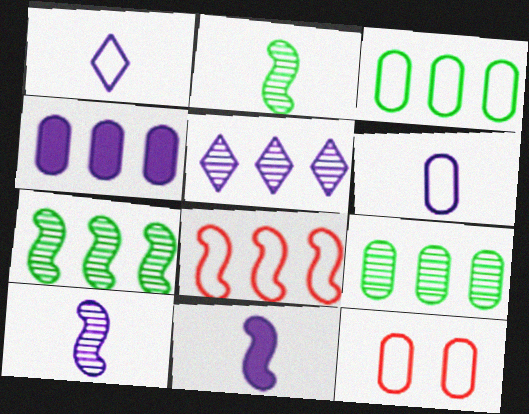[[3, 6, 12]]